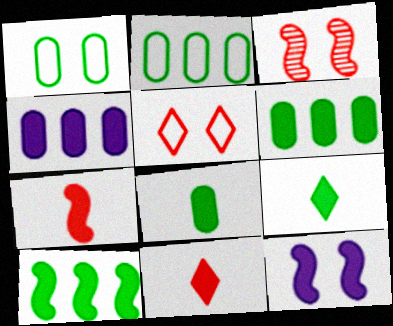[[6, 11, 12], 
[7, 10, 12]]